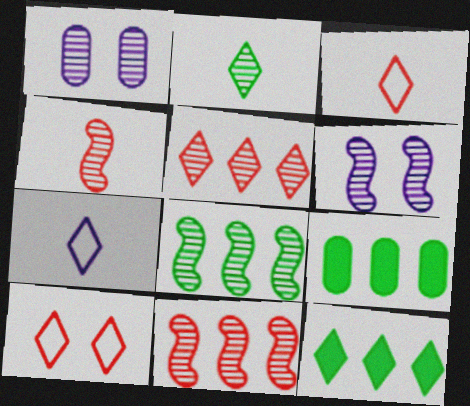[[1, 2, 11], 
[3, 6, 9], 
[4, 6, 8]]